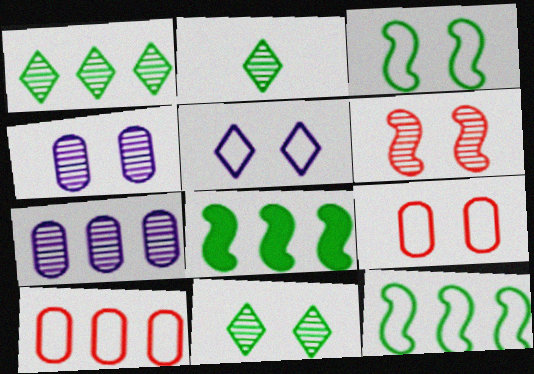[[1, 2, 11], 
[2, 6, 7], 
[3, 5, 9], 
[4, 6, 11]]